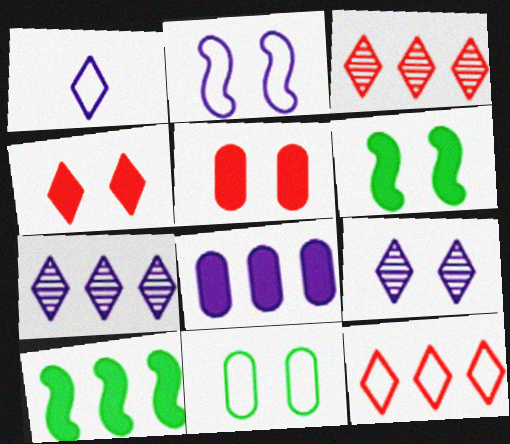[]